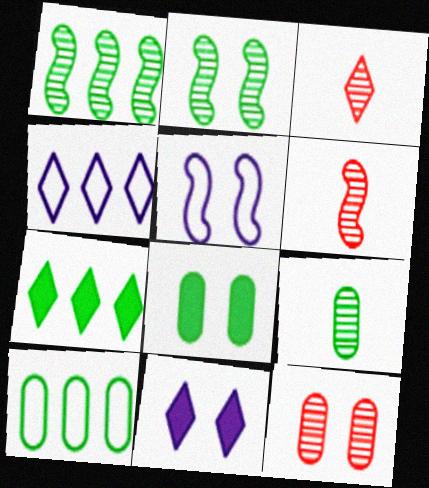[[1, 7, 10], 
[4, 6, 8], 
[6, 10, 11], 
[8, 9, 10]]